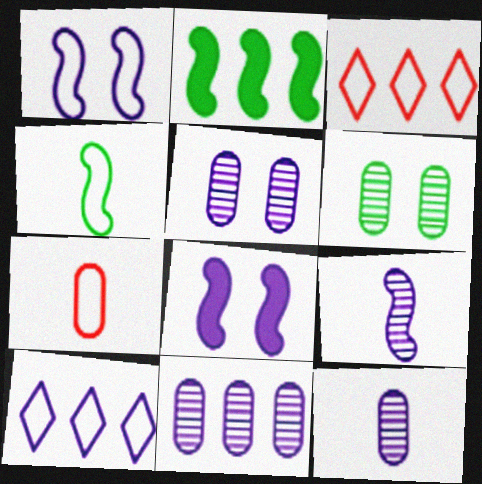[[2, 3, 11], 
[5, 11, 12], 
[8, 10, 12]]